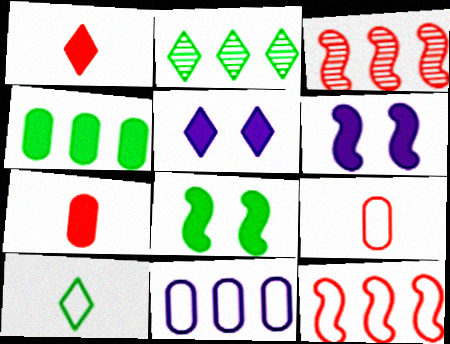[[1, 4, 6], 
[2, 6, 9]]